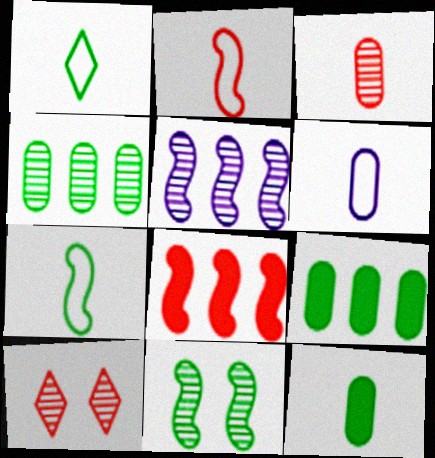[[1, 2, 6], 
[1, 9, 11], 
[3, 6, 12]]